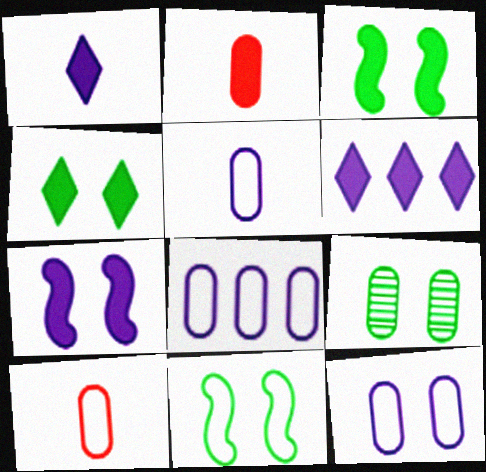[[2, 3, 6], 
[2, 8, 9], 
[4, 9, 11], 
[5, 8, 12]]